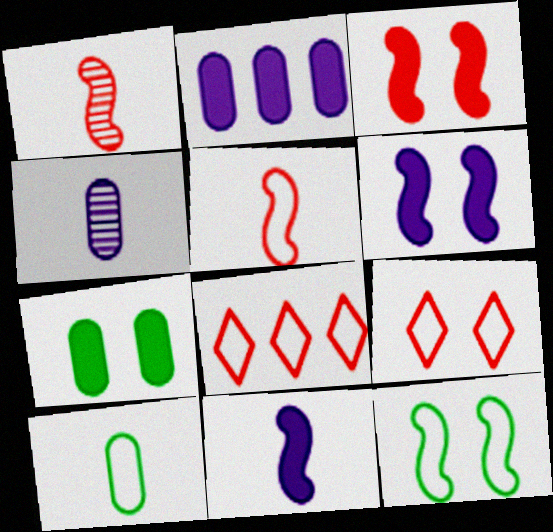[]